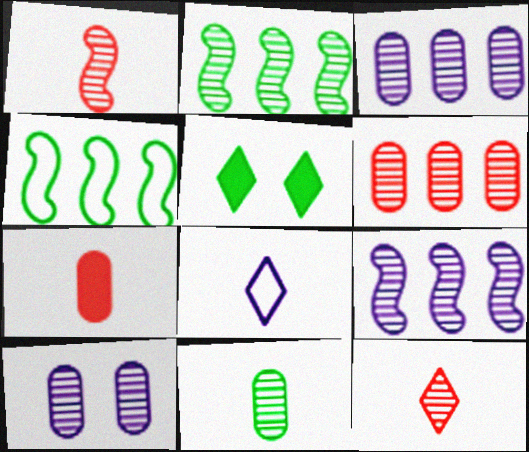[[2, 10, 12], 
[4, 5, 11], 
[6, 10, 11]]